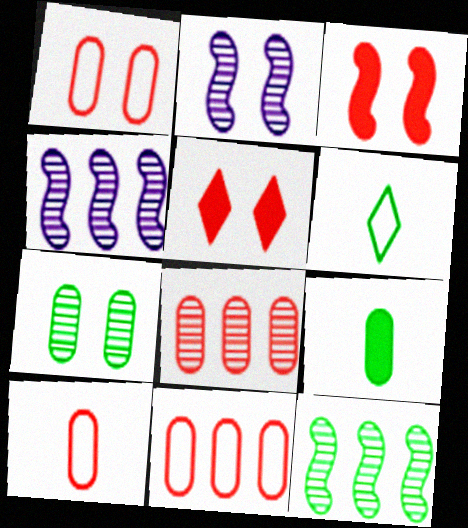[[1, 10, 11]]